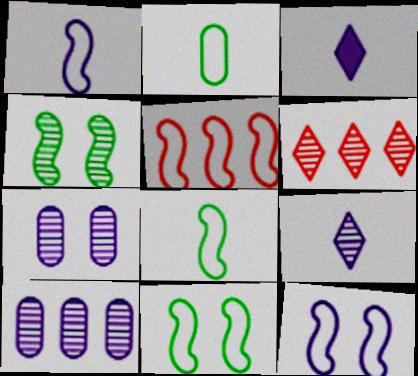[[1, 5, 11], 
[3, 10, 12], 
[5, 8, 12]]